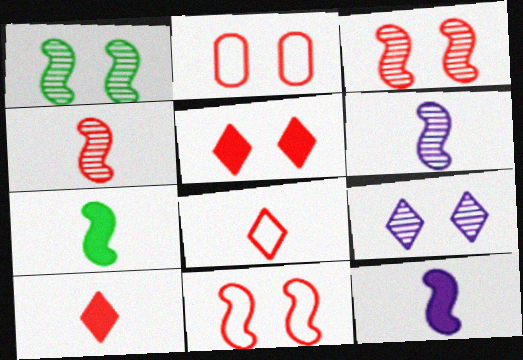[[2, 3, 5]]